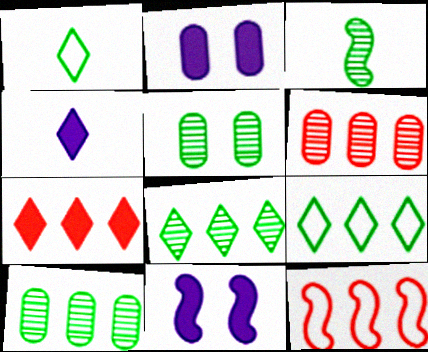[[1, 6, 11], 
[3, 5, 8], 
[3, 11, 12], 
[4, 5, 12], 
[6, 7, 12]]